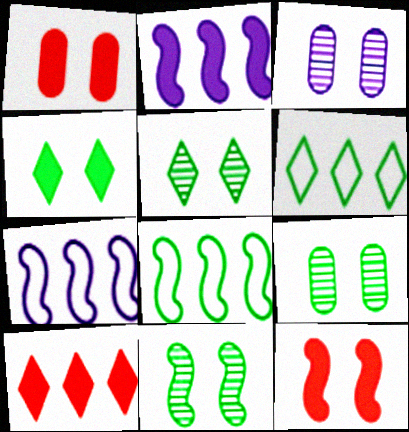[[5, 9, 11]]